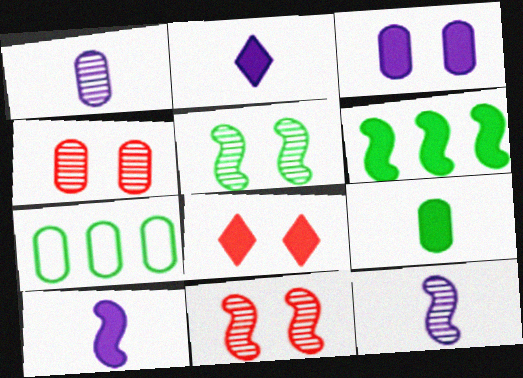[[2, 7, 11], 
[7, 8, 12]]